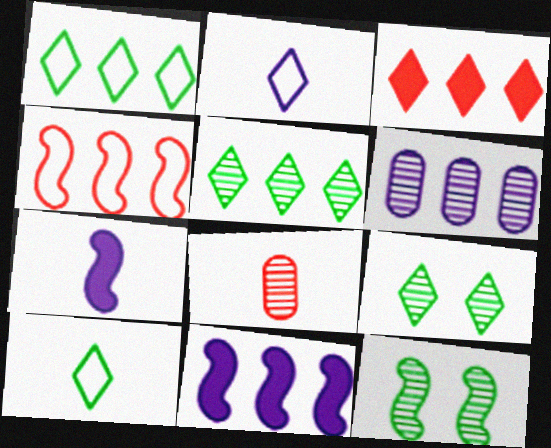[[2, 3, 9], 
[4, 7, 12], 
[7, 8, 10]]